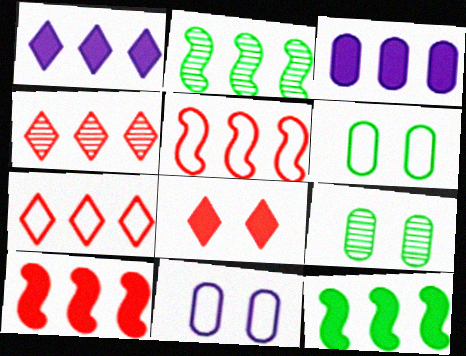[[2, 3, 7]]